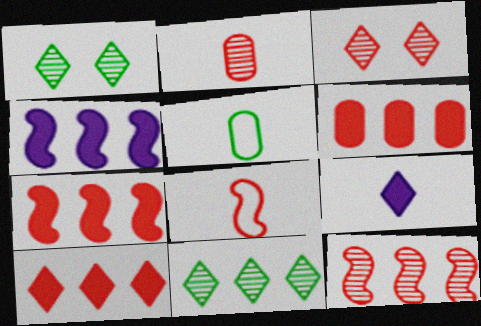[[2, 3, 12], 
[3, 4, 5], 
[3, 6, 8], 
[6, 7, 10]]